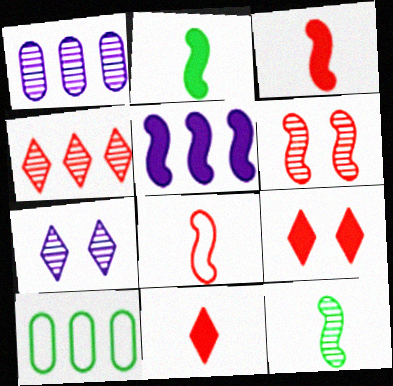[[3, 7, 10], 
[4, 5, 10]]